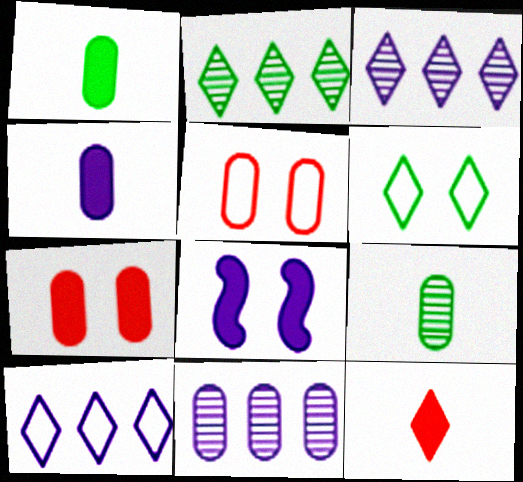[[1, 5, 11], 
[3, 6, 12]]